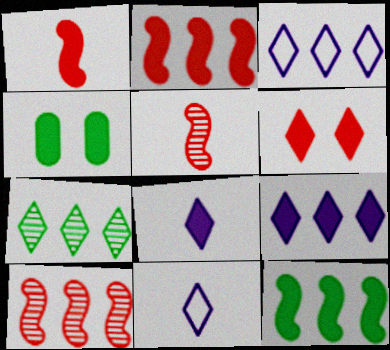[[1, 4, 9], 
[2, 4, 8], 
[3, 4, 5], 
[4, 10, 11], 
[6, 7, 11]]